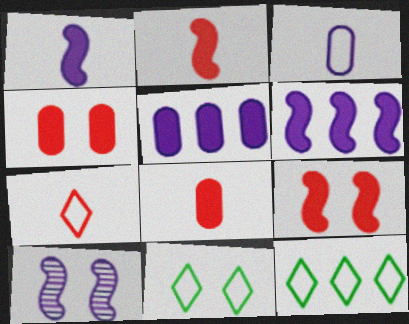[[4, 10, 11], 
[8, 10, 12]]